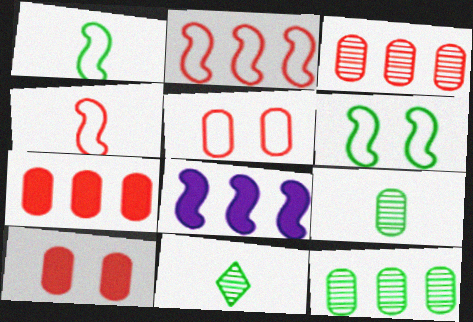[[5, 8, 11]]